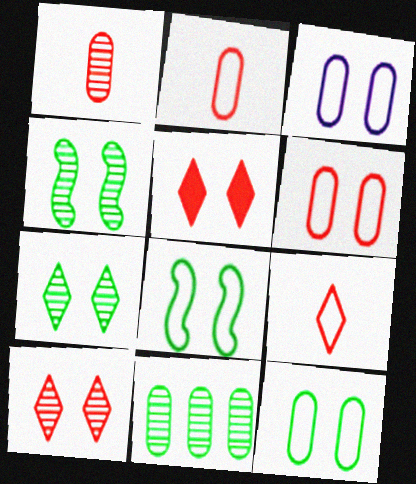[[3, 4, 5], 
[3, 6, 12]]